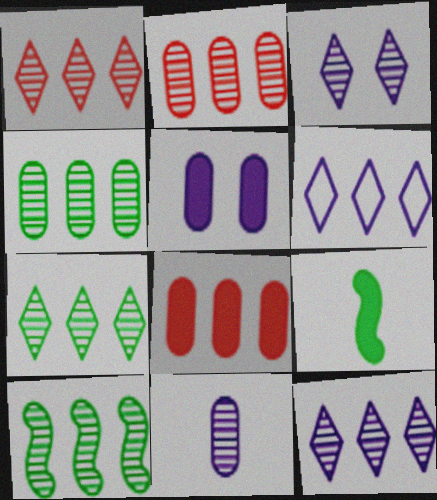[[1, 7, 12], 
[2, 10, 12], 
[4, 7, 10], 
[6, 8, 10]]